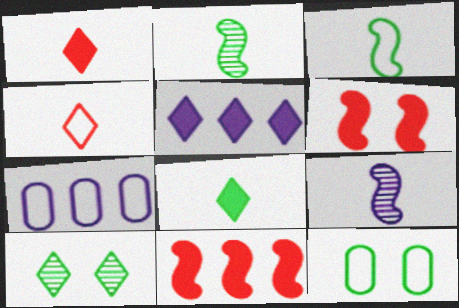[[4, 5, 10]]